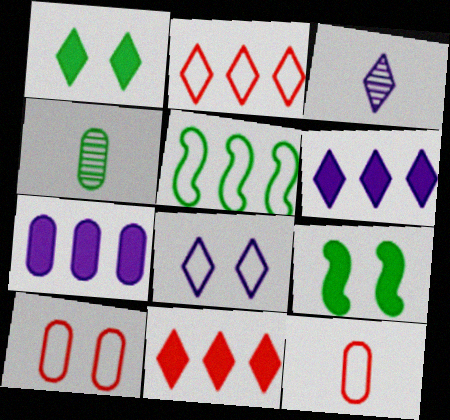[[1, 2, 3], 
[1, 4, 5], 
[3, 6, 8], 
[4, 7, 10], 
[5, 8, 12]]